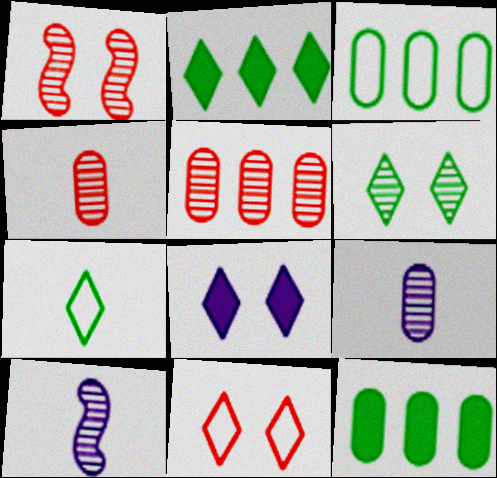[[2, 6, 7], 
[5, 6, 10], 
[6, 8, 11], 
[10, 11, 12]]